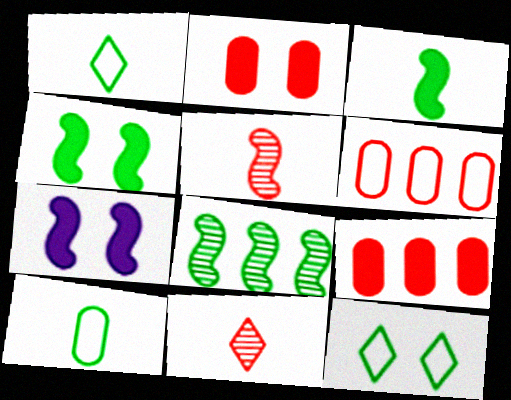[]